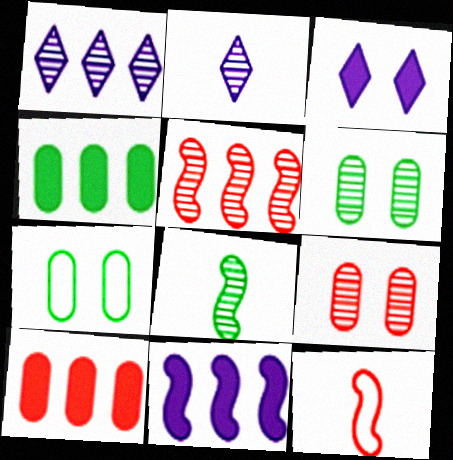[[1, 8, 9], 
[2, 5, 6]]